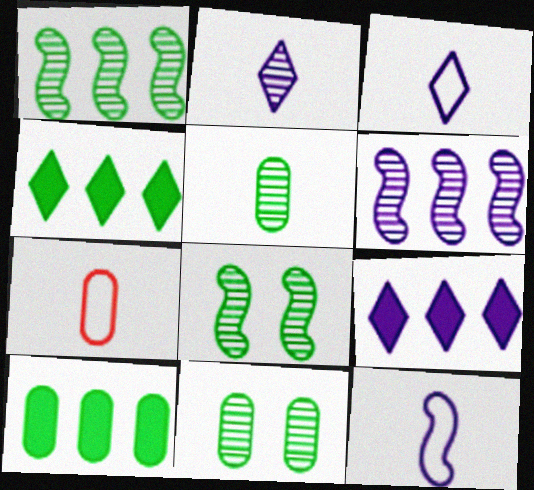[[7, 8, 9]]